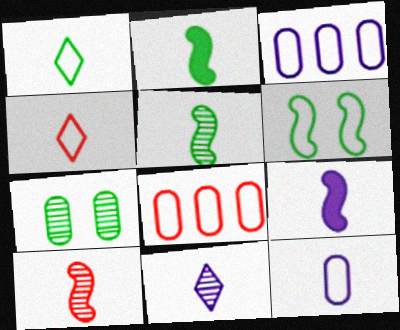[[3, 4, 6], 
[9, 11, 12]]